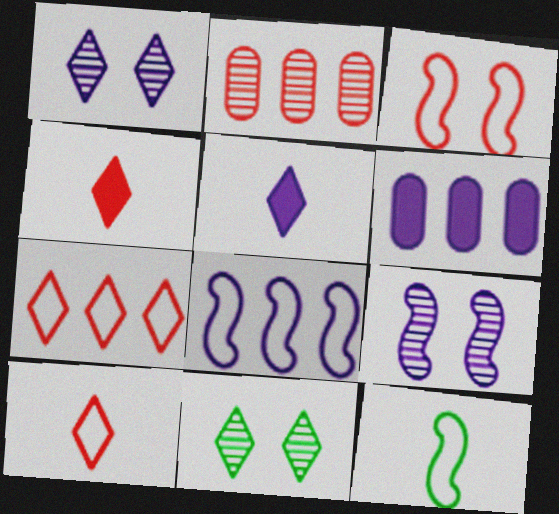[[2, 3, 4], 
[3, 8, 12], 
[5, 7, 11]]